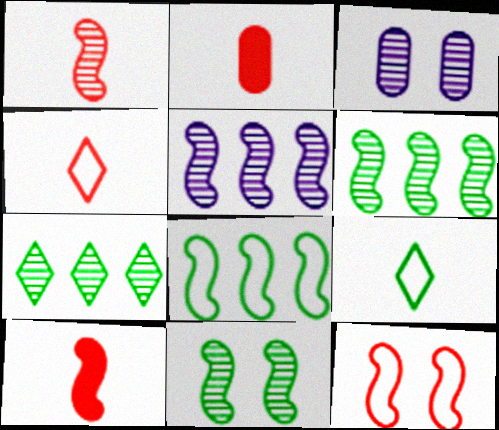[[1, 2, 4], 
[1, 3, 7], 
[1, 5, 11]]